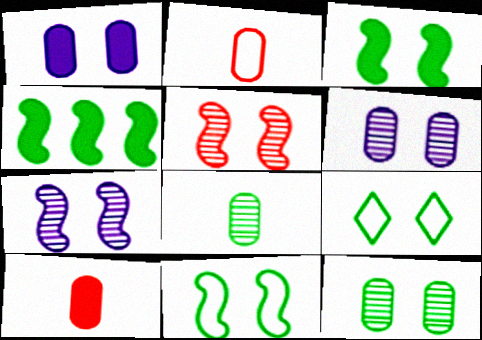[[1, 5, 9], 
[3, 9, 12], 
[4, 8, 9]]